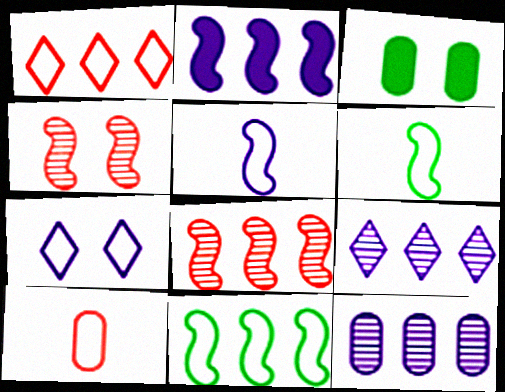[[2, 4, 6], 
[2, 8, 11], 
[3, 4, 7], 
[3, 10, 12], 
[7, 10, 11]]